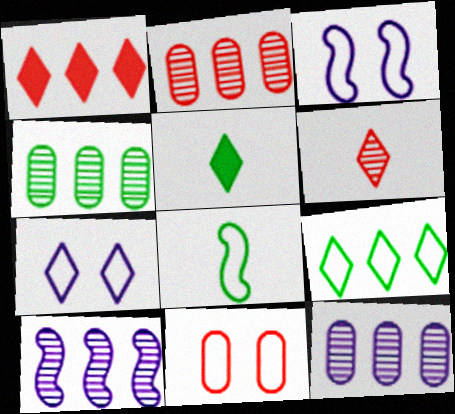[[2, 3, 5], 
[2, 4, 12], 
[5, 10, 11]]